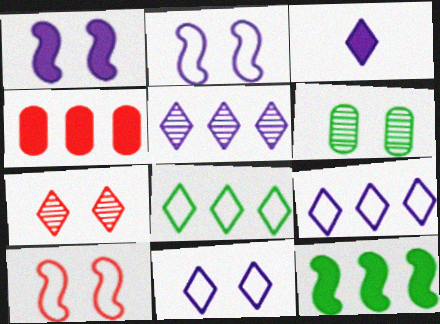[[3, 5, 11], 
[3, 7, 8]]